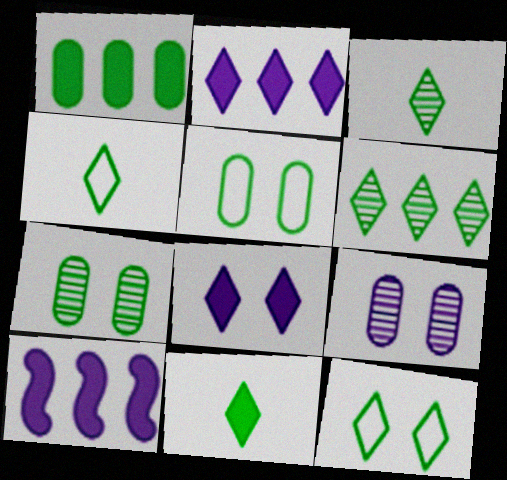[[3, 4, 11], 
[6, 11, 12]]